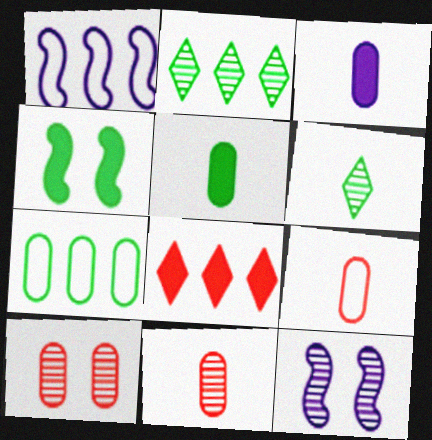[[2, 11, 12], 
[3, 4, 8], 
[3, 7, 10], 
[4, 6, 7]]